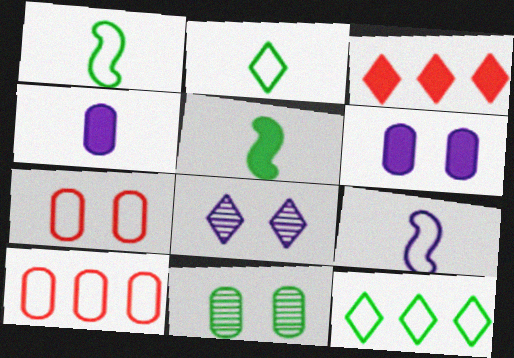[[2, 3, 8], 
[3, 5, 6], 
[3, 9, 11], 
[4, 10, 11], 
[5, 8, 10], 
[5, 11, 12], 
[6, 7, 11], 
[7, 9, 12]]